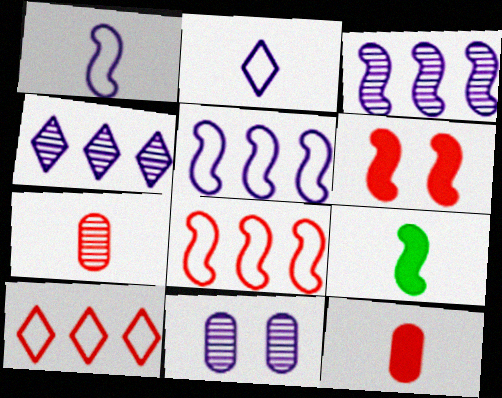[[2, 7, 9], 
[6, 7, 10], 
[9, 10, 11]]